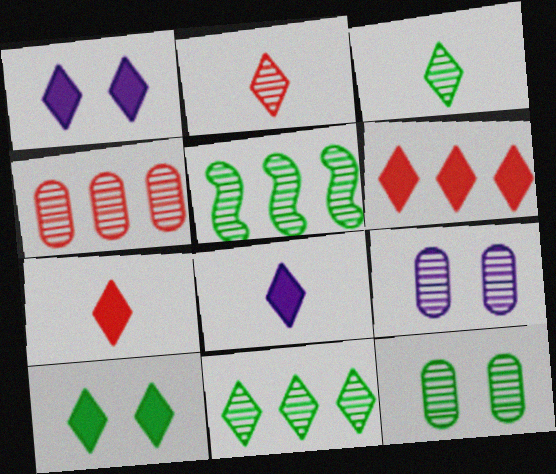[[2, 5, 9], 
[3, 5, 12], 
[6, 8, 10]]